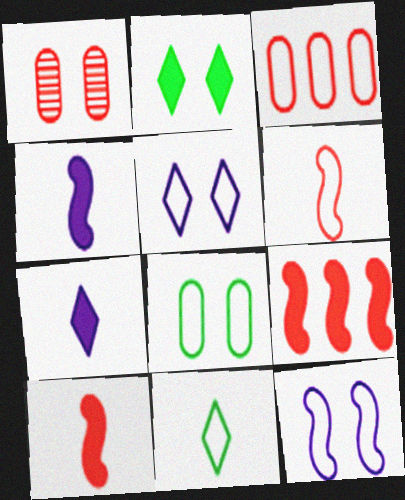[[1, 2, 12], 
[3, 11, 12]]